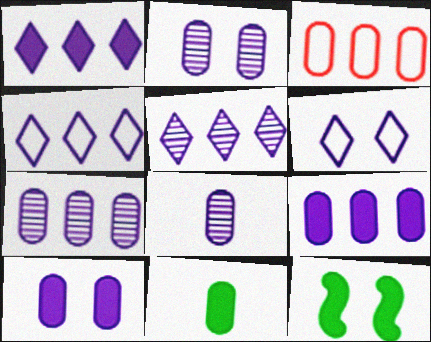[[1, 4, 5], 
[2, 3, 11], 
[2, 7, 8]]